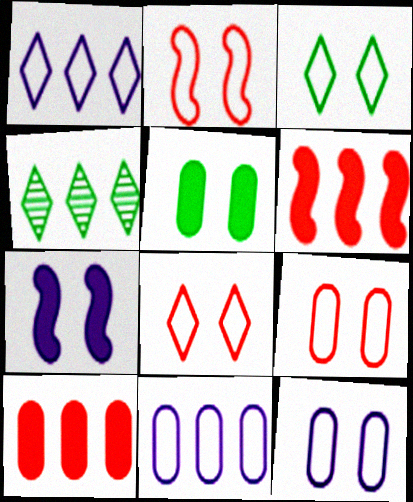[[2, 3, 12], 
[2, 8, 9], 
[4, 6, 11]]